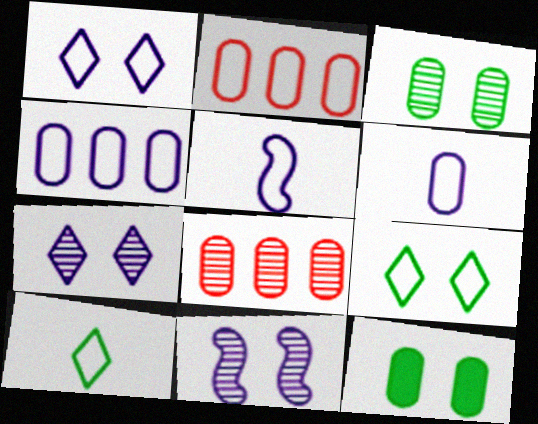[[1, 4, 5], 
[2, 5, 9], 
[6, 8, 12]]